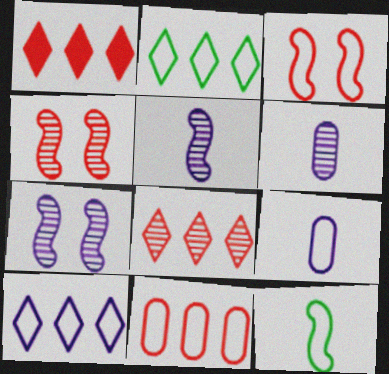[[2, 3, 9]]